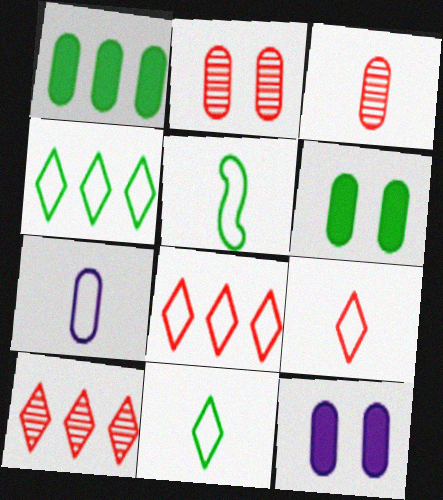[[1, 2, 7], 
[5, 7, 9], 
[5, 10, 12]]